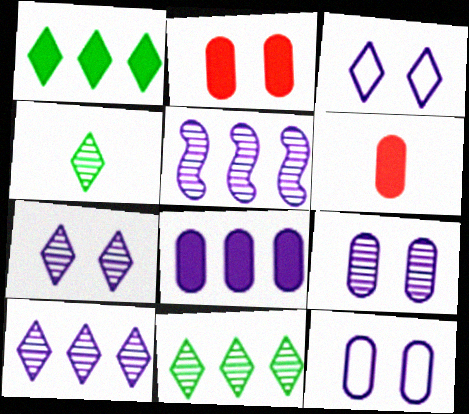[]